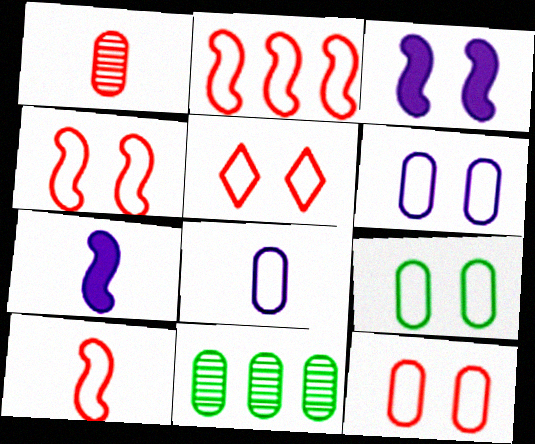[[2, 4, 10], 
[4, 5, 12], 
[5, 7, 11], 
[6, 9, 12]]